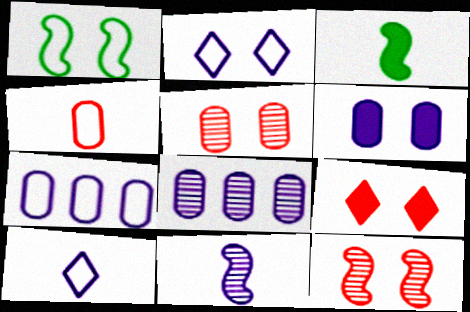[]